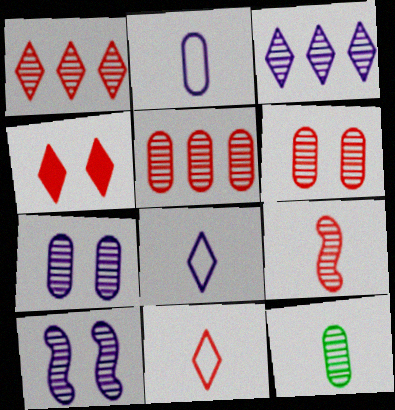[[1, 4, 11], 
[1, 6, 9], 
[1, 10, 12], 
[5, 7, 12]]